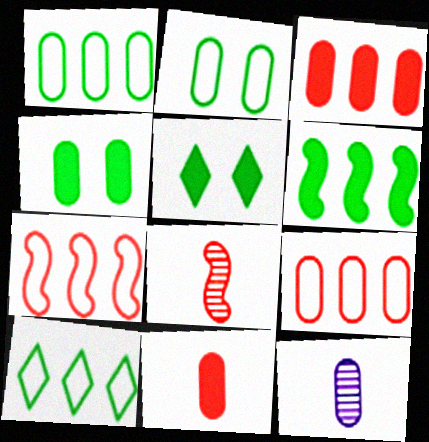[[2, 3, 12], 
[4, 9, 12], 
[5, 7, 12]]